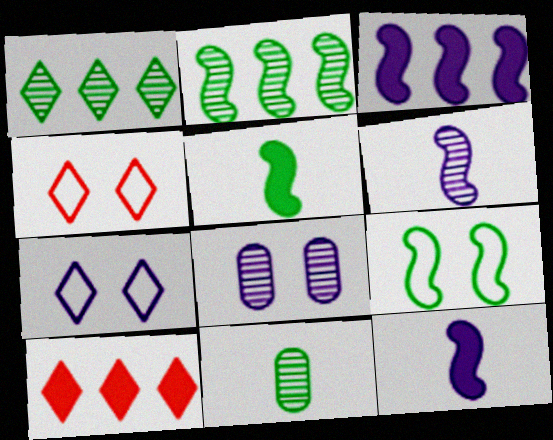[[2, 5, 9], 
[3, 4, 11]]